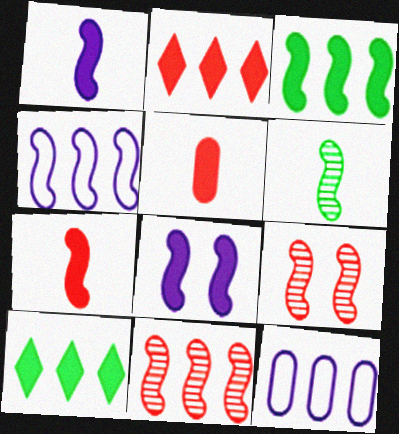[[3, 4, 11], 
[3, 7, 8], 
[5, 8, 10], 
[10, 11, 12]]